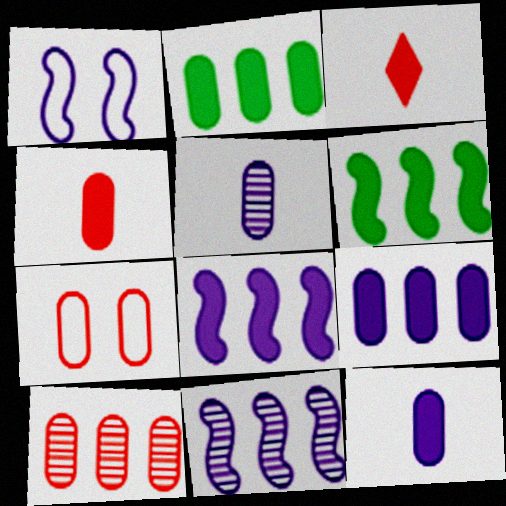[[2, 5, 7], 
[4, 7, 10]]